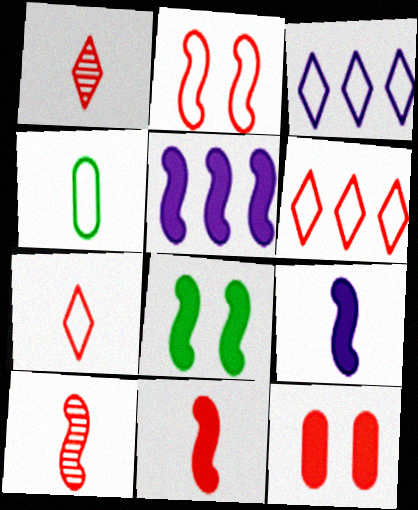[[1, 4, 9], 
[2, 3, 4], 
[5, 8, 11], 
[6, 10, 12]]